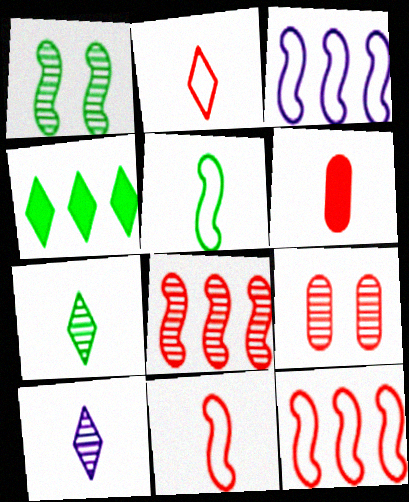[[5, 6, 10]]